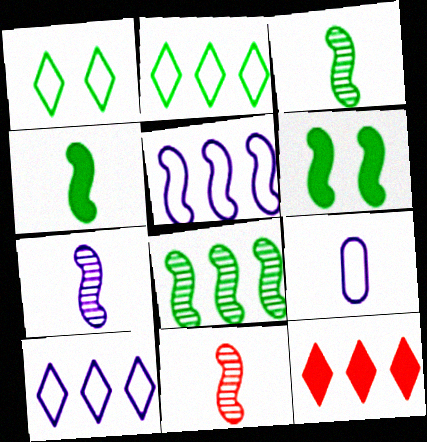[[3, 7, 11], 
[5, 6, 11]]